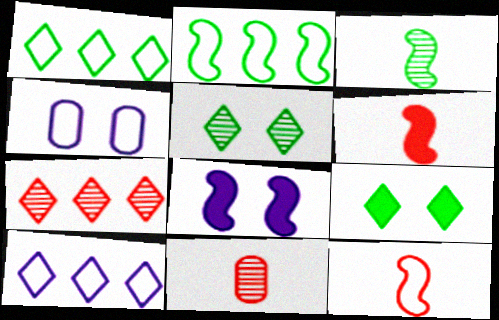[[1, 4, 12], 
[1, 8, 11]]